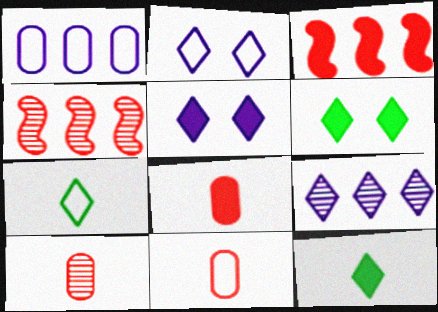[[8, 10, 11]]